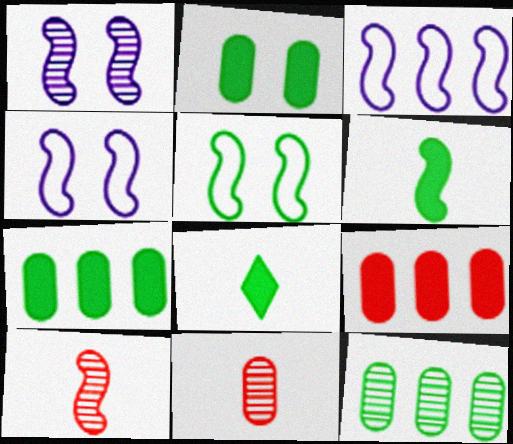[[5, 8, 12]]